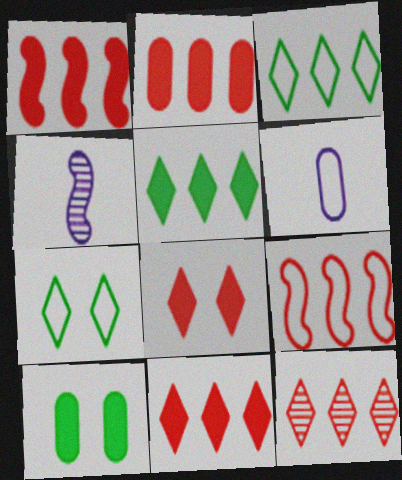[[1, 2, 11], 
[2, 4, 7], 
[2, 9, 12], 
[6, 7, 9]]